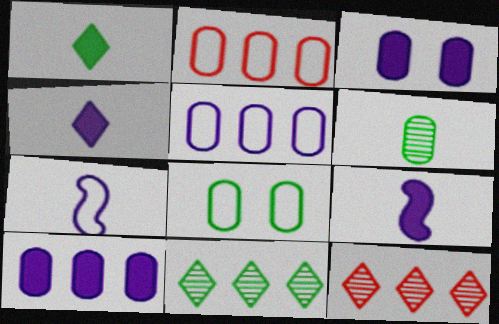[[2, 3, 6], 
[8, 9, 12]]